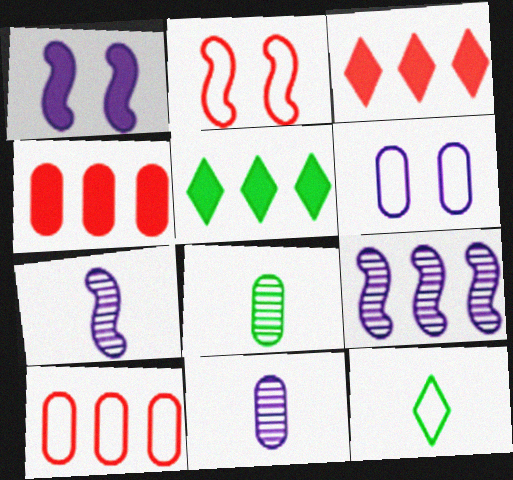[[2, 5, 11], 
[4, 6, 8], 
[5, 9, 10]]